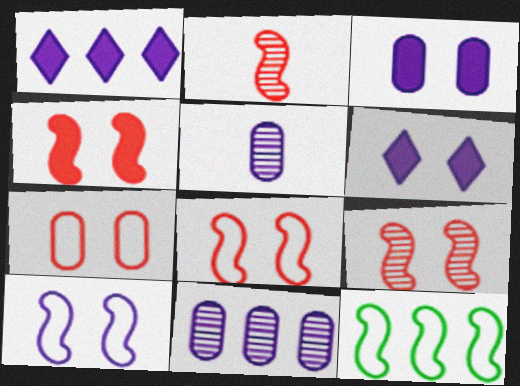[[1, 5, 10], 
[4, 8, 9]]